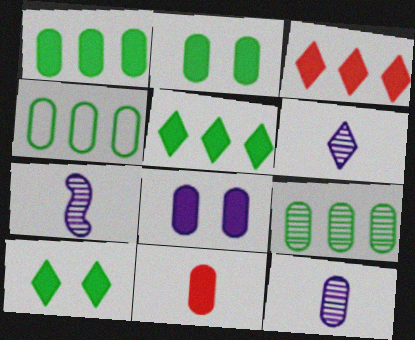[[1, 4, 9], 
[1, 8, 11], 
[6, 7, 12]]